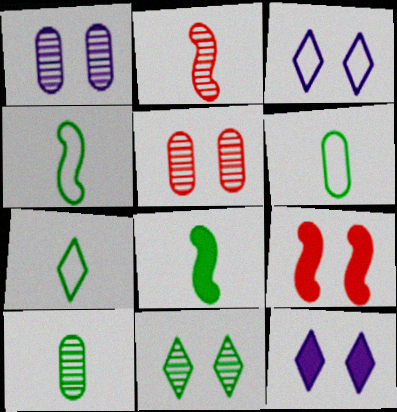[[4, 6, 7], 
[7, 8, 10]]